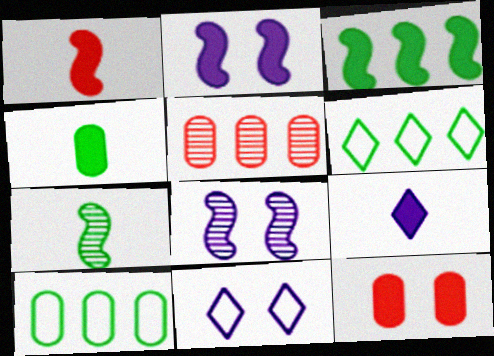[[1, 2, 3], 
[1, 4, 9], 
[3, 9, 12]]